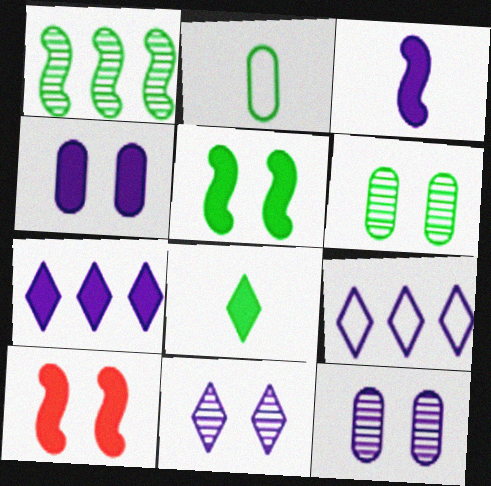[[3, 4, 7], 
[3, 9, 12]]